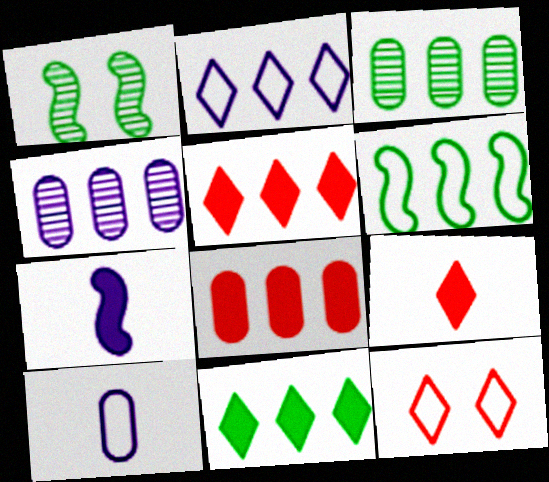[[1, 5, 10], 
[3, 6, 11], 
[3, 7, 12], 
[4, 5, 6], 
[6, 10, 12]]